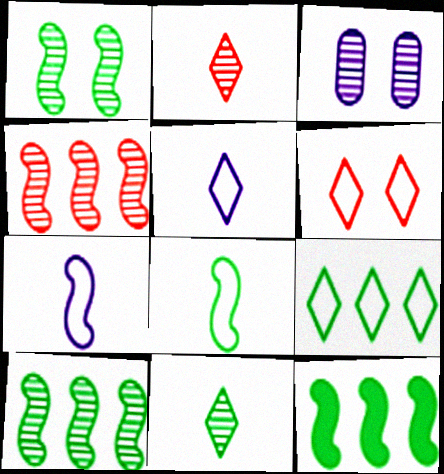[[1, 8, 12], 
[2, 3, 10], 
[3, 4, 11], 
[5, 6, 9]]